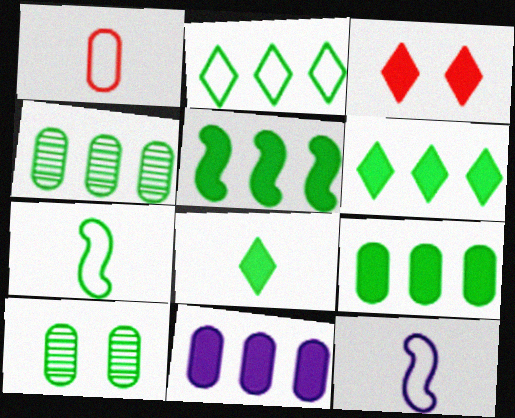[[1, 10, 11], 
[2, 4, 5], 
[3, 4, 12], 
[5, 6, 9], 
[6, 7, 10]]